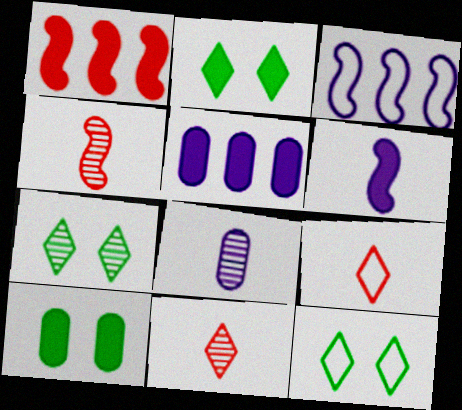[[1, 8, 12], 
[2, 7, 12], 
[3, 10, 11], 
[4, 5, 12]]